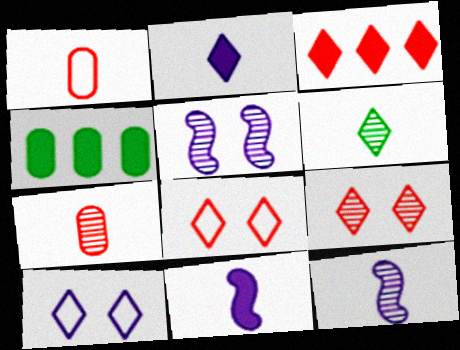[[1, 6, 11], 
[3, 6, 10], 
[4, 8, 12], 
[6, 7, 12]]